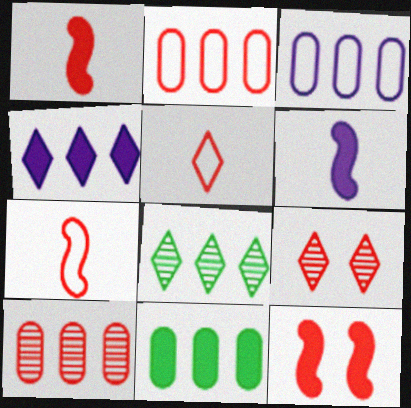[[1, 2, 9], 
[3, 10, 11], 
[5, 10, 12]]